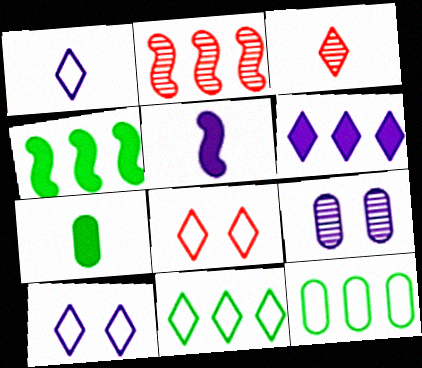[[1, 8, 11], 
[2, 6, 12], 
[2, 7, 10]]